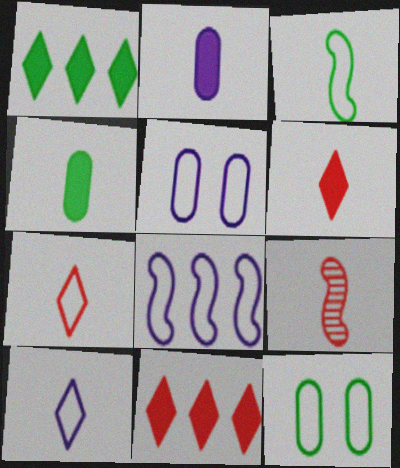[[1, 5, 9], 
[4, 9, 10], 
[5, 8, 10], 
[7, 8, 12]]